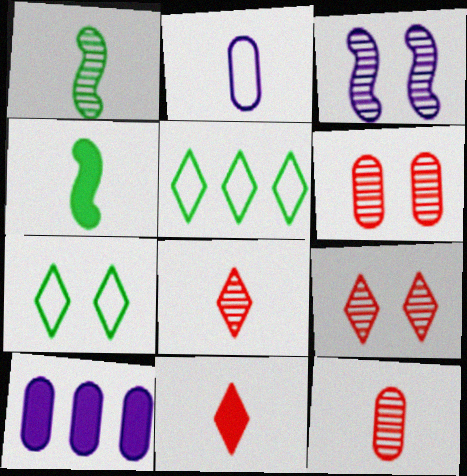[[1, 2, 11], 
[2, 4, 8]]